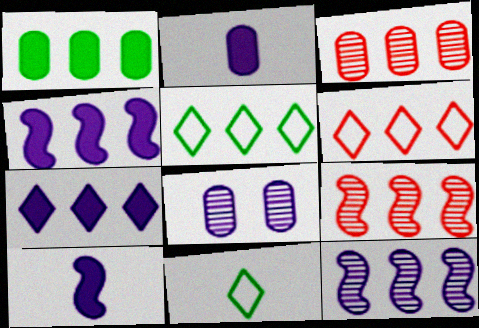[[1, 6, 12], 
[3, 4, 5]]